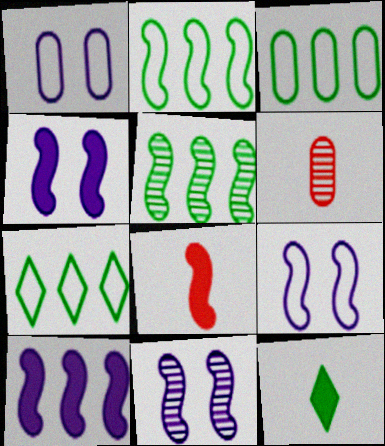[[2, 3, 7], 
[2, 8, 11], 
[4, 6, 7], 
[4, 9, 11], 
[5, 8, 9]]